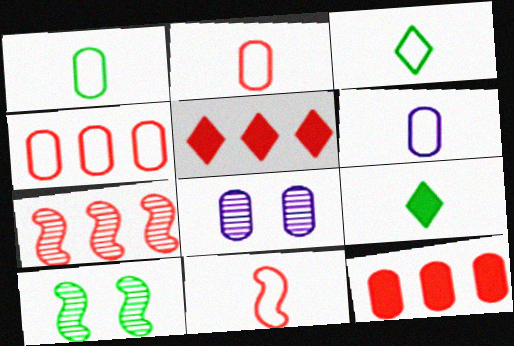[[1, 2, 6], 
[1, 8, 12], 
[3, 6, 11], 
[4, 5, 7], 
[5, 6, 10]]